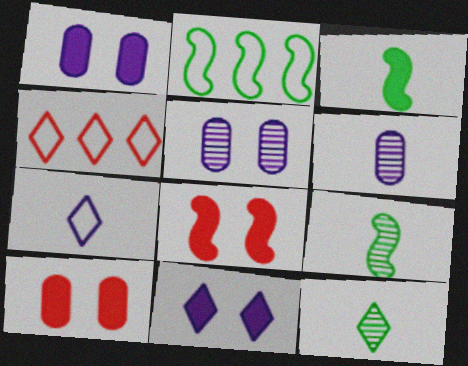[[1, 4, 9], 
[3, 4, 5], 
[4, 11, 12]]